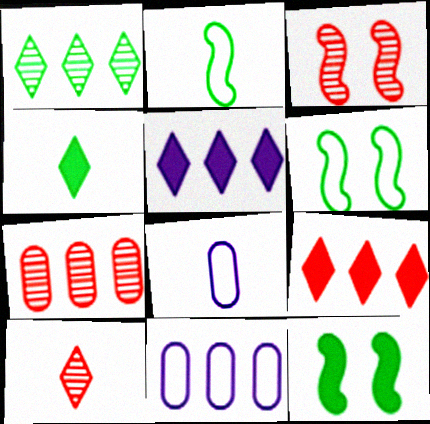[[3, 4, 11], 
[3, 7, 10], 
[10, 11, 12]]